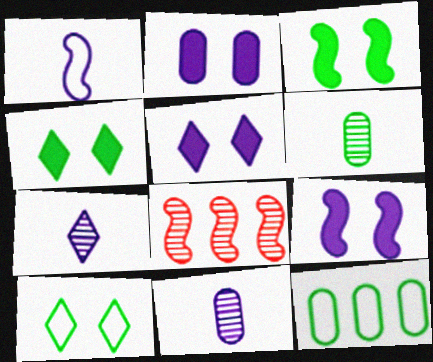[[1, 3, 8], 
[2, 5, 9]]